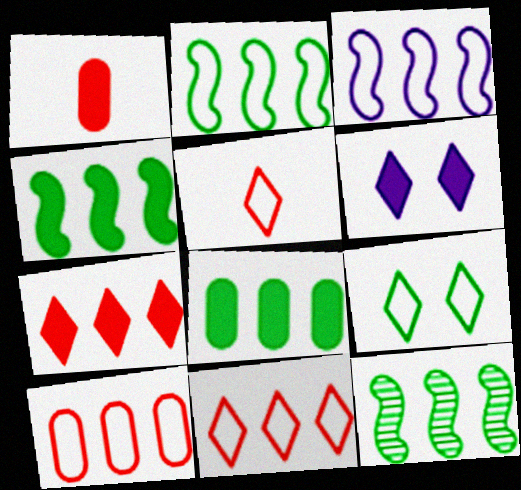[[1, 4, 6], 
[2, 4, 12]]